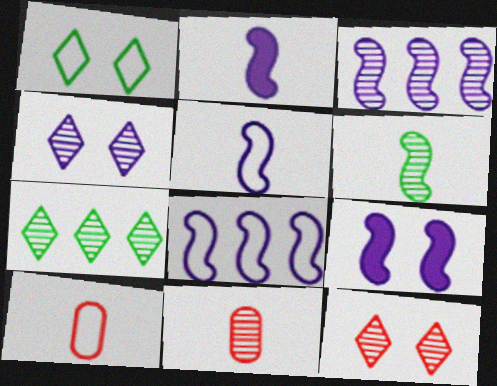[[1, 8, 10], 
[3, 5, 9], 
[7, 9, 10]]